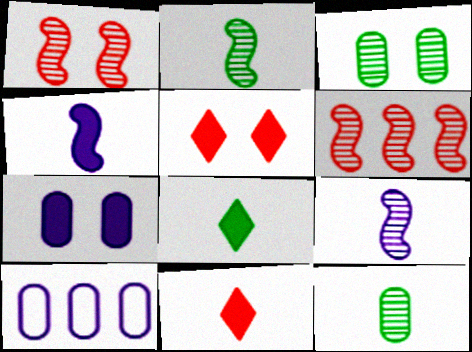[[1, 8, 10], 
[2, 5, 10]]